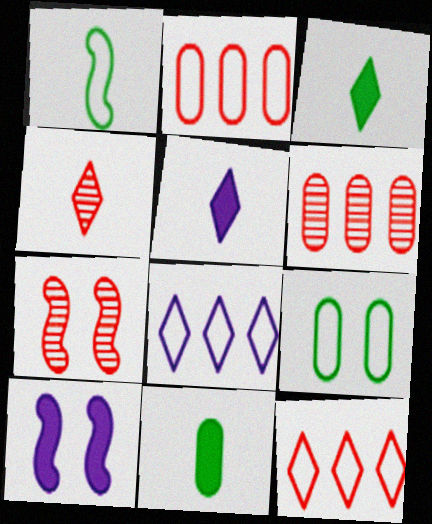[[4, 6, 7], 
[7, 8, 11]]